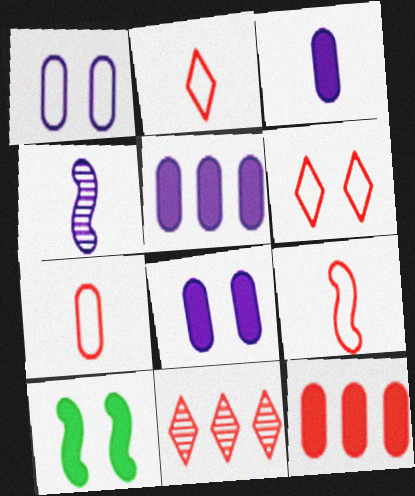[[2, 7, 9], 
[3, 5, 8]]